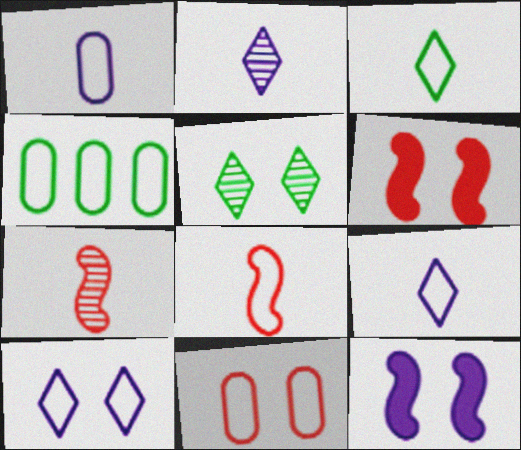[[1, 3, 8], 
[1, 4, 11], 
[2, 4, 6], 
[4, 8, 10], 
[5, 11, 12]]